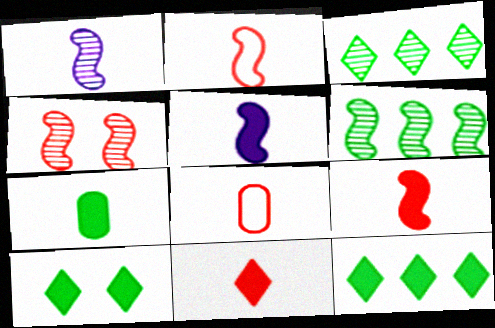[[1, 4, 6], 
[5, 7, 11]]